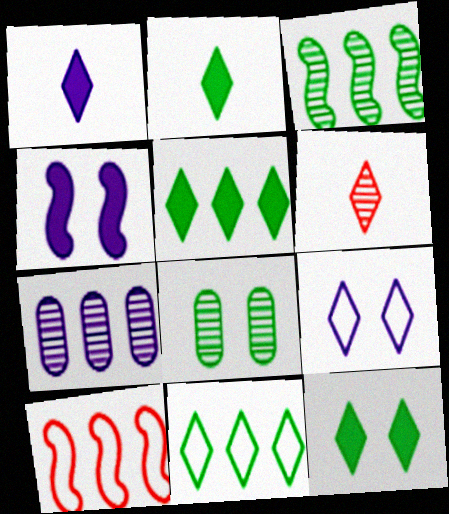[[1, 8, 10], 
[2, 5, 12], 
[5, 6, 9], 
[5, 7, 10]]